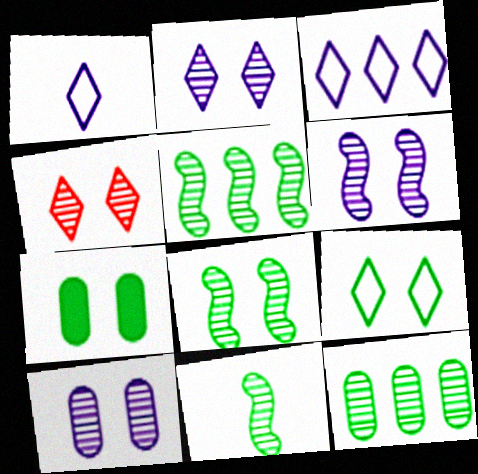[[2, 6, 10], 
[4, 8, 10], 
[5, 8, 11], 
[7, 8, 9]]